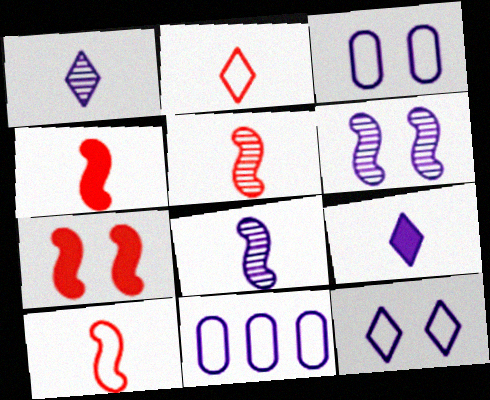[[4, 5, 10], 
[6, 9, 11]]